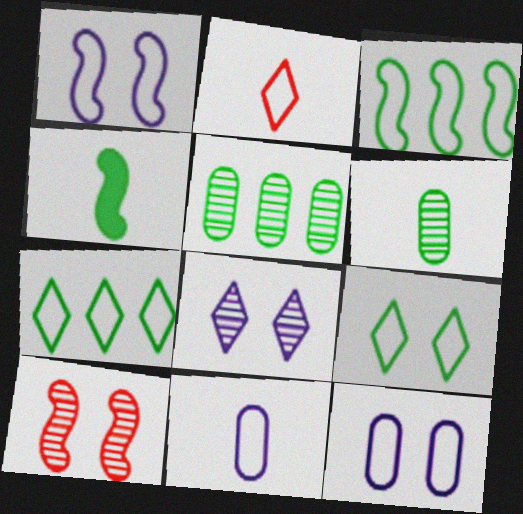[[2, 3, 12], 
[4, 5, 9]]